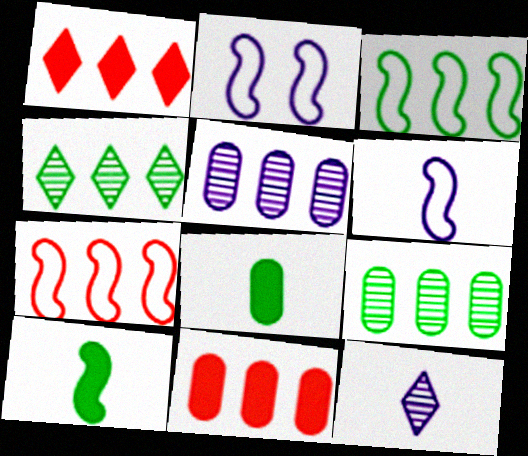[[1, 3, 5]]